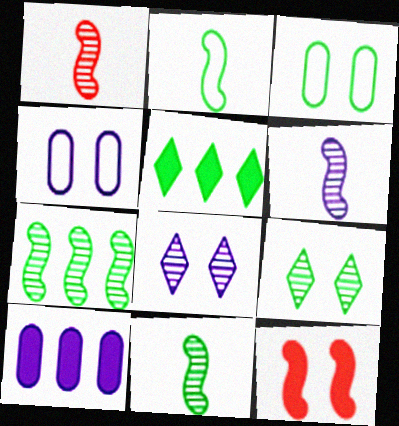[[1, 4, 5], 
[1, 6, 11], 
[3, 5, 11], 
[3, 8, 12], 
[4, 9, 12]]